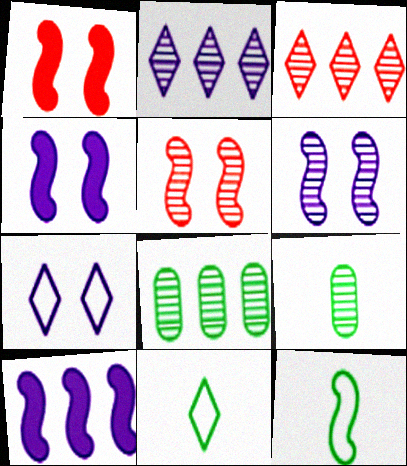[[2, 5, 9], 
[3, 6, 9], 
[5, 10, 12]]